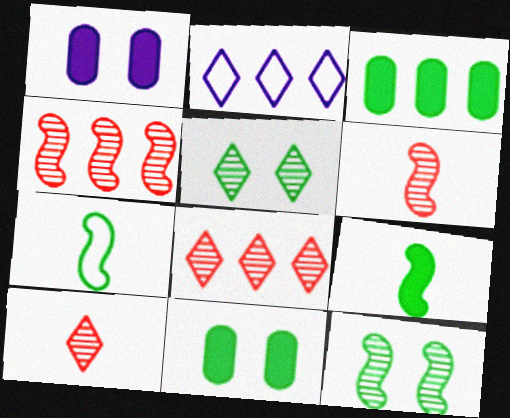[[1, 7, 8], 
[2, 3, 4], 
[2, 6, 11], 
[3, 5, 7]]